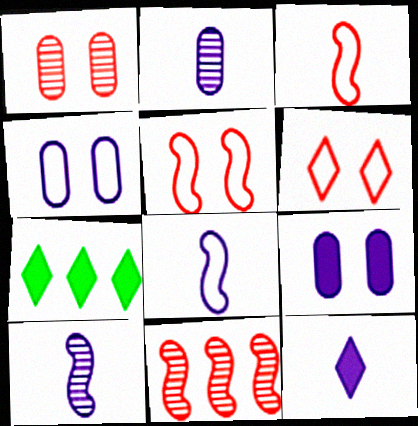[[1, 7, 8], 
[2, 5, 7], 
[2, 8, 12]]